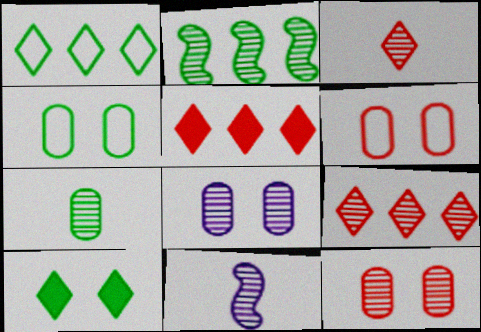[[2, 3, 8], 
[3, 7, 11], 
[4, 5, 11]]